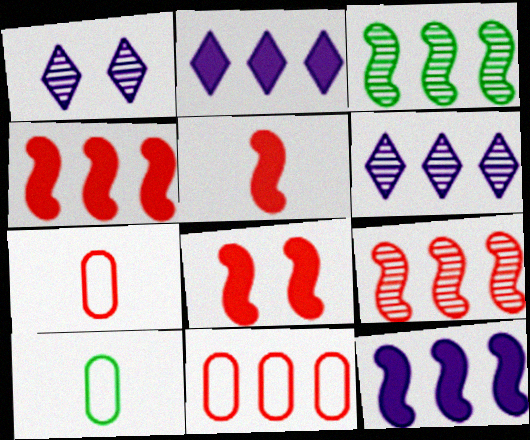[[1, 4, 10], 
[2, 3, 11], 
[4, 5, 8], 
[6, 8, 10]]